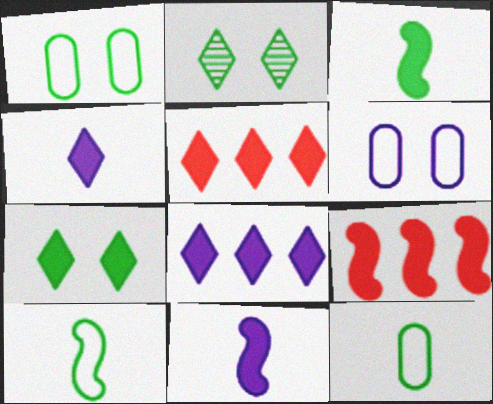[[4, 5, 7]]